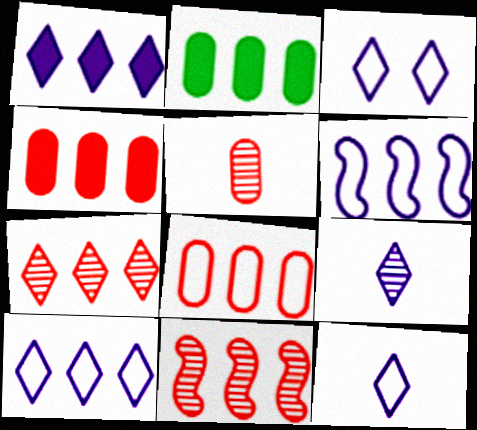[[1, 3, 9], 
[2, 6, 7], 
[2, 10, 11], 
[3, 10, 12]]